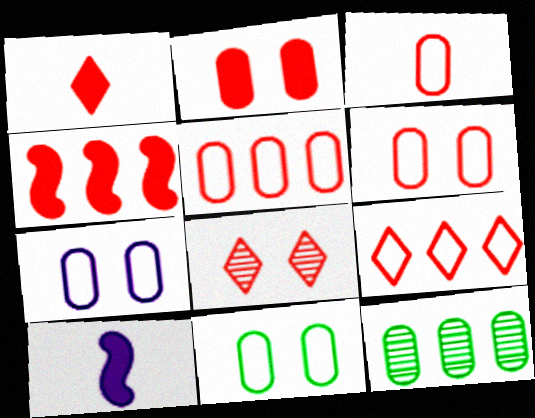[[1, 2, 4], 
[1, 8, 9], 
[3, 4, 8], 
[3, 5, 6], 
[6, 7, 11]]